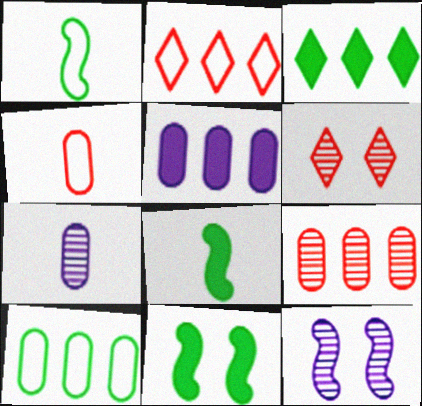[[1, 5, 6], 
[2, 7, 11], 
[3, 4, 12], 
[5, 9, 10]]